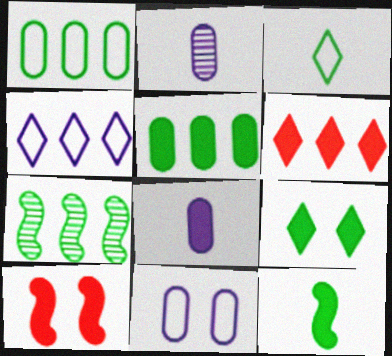[[5, 9, 12]]